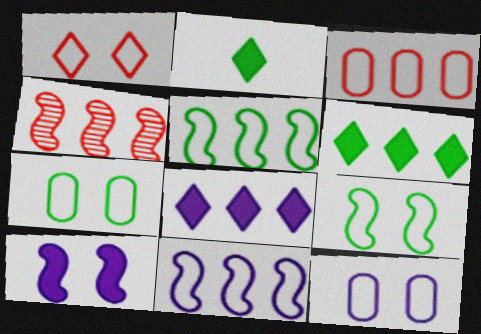[[1, 9, 12], 
[2, 4, 12]]